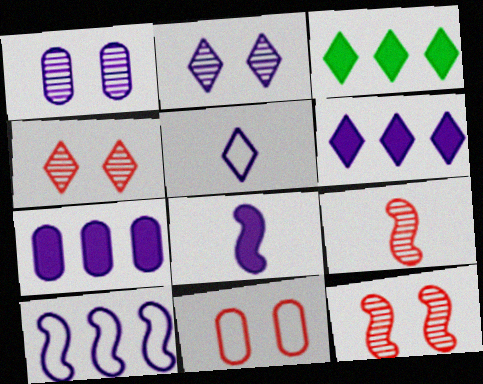[[2, 5, 6], 
[3, 4, 5]]